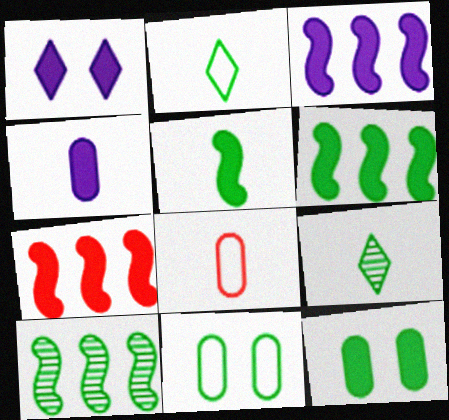[[1, 3, 4], 
[1, 8, 10], 
[2, 10, 12], 
[3, 6, 7], 
[6, 9, 11]]